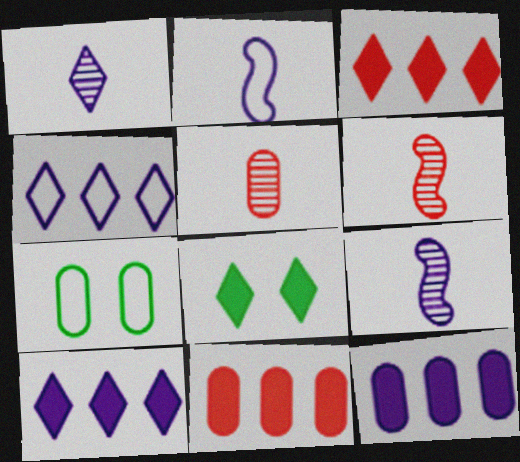[[3, 7, 9], 
[5, 7, 12], 
[6, 7, 10]]